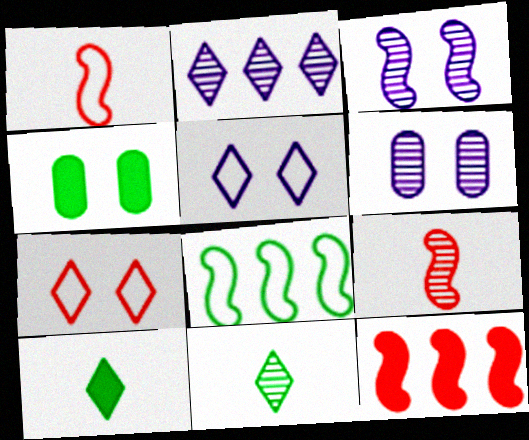[[1, 2, 4], 
[2, 7, 10], 
[3, 4, 7], 
[4, 8, 11]]